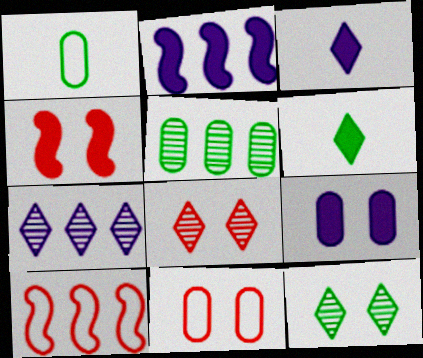[[1, 2, 8], 
[1, 4, 7], 
[2, 3, 9], 
[4, 8, 11]]